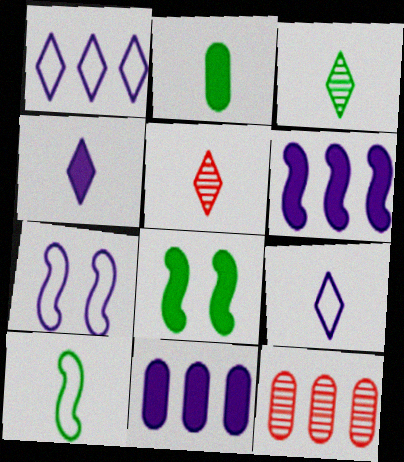[[2, 3, 10], 
[8, 9, 12]]